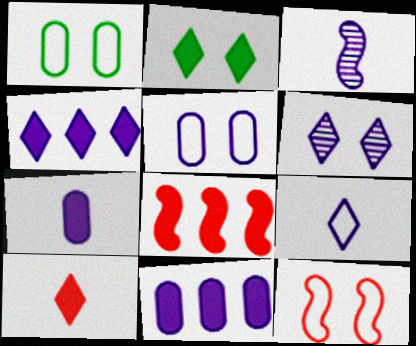[[2, 4, 10], 
[2, 7, 8], 
[3, 4, 5], 
[3, 7, 9], 
[4, 6, 9]]